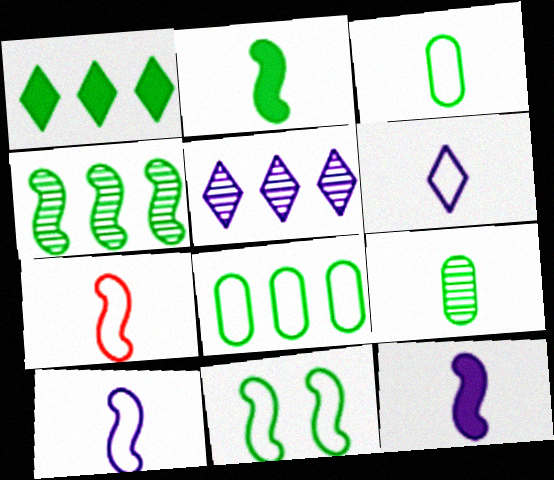[[1, 4, 8], 
[1, 9, 11], 
[2, 4, 11], 
[3, 6, 7]]